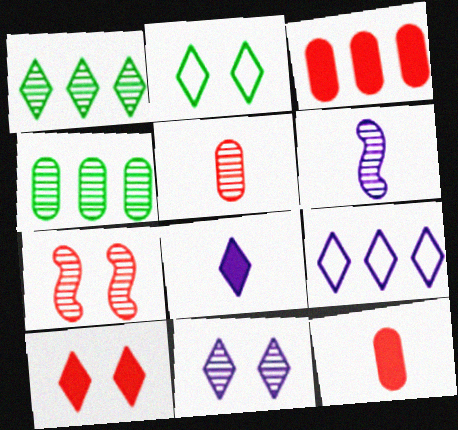[[2, 3, 6], 
[2, 10, 11], 
[8, 9, 11]]